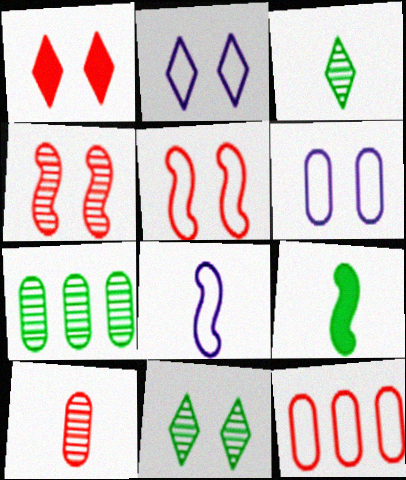[[1, 2, 11], 
[1, 7, 8]]